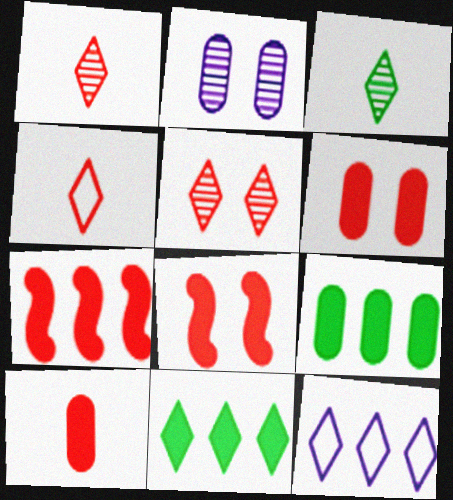[]